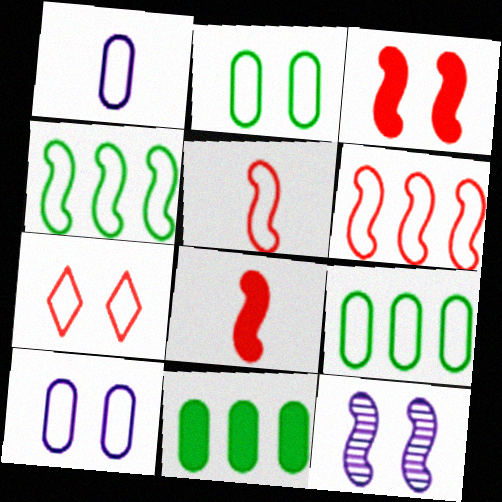[[1, 4, 7], 
[4, 8, 12]]